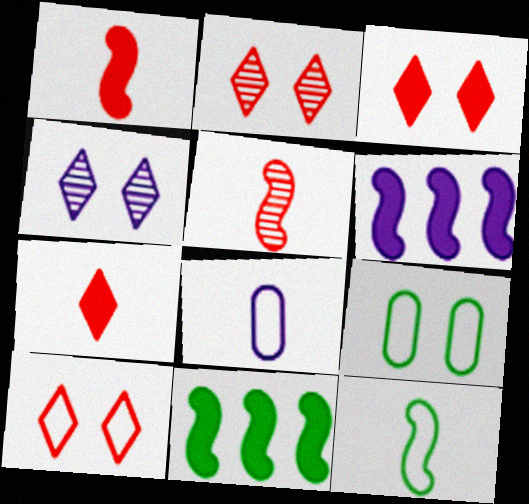[[2, 3, 10], 
[2, 8, 11], 
[4, 6, 8]]